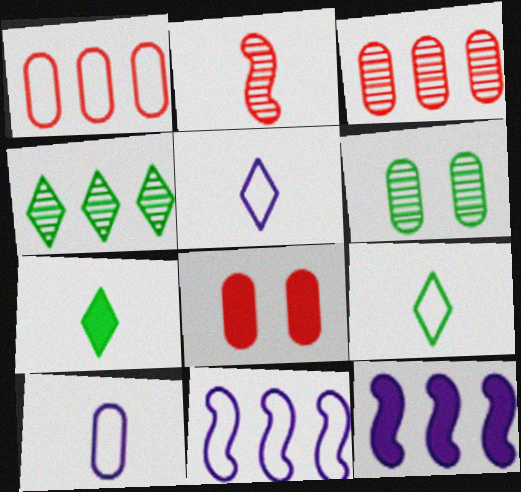[[1, 4, 12], 
[2, 7, 10], 
[7, 8, 12]]